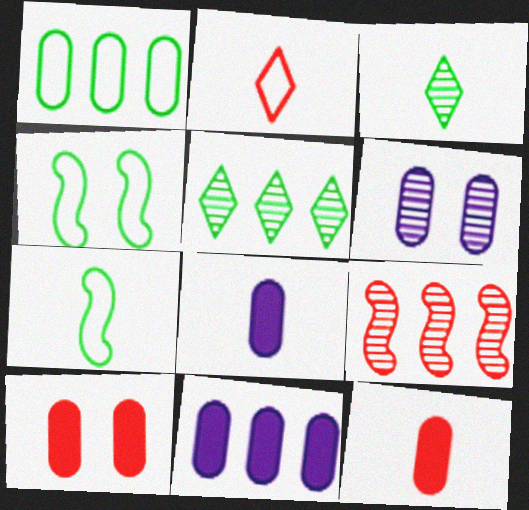[[1, 6, 12], 
[2, 9, 10], 
[3, 6, 9]]